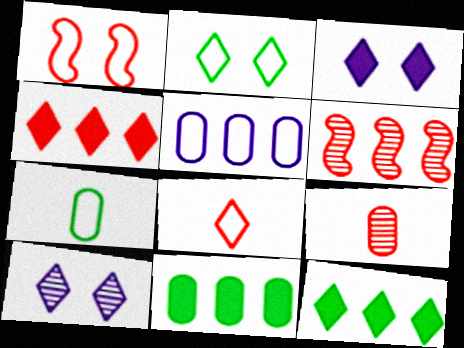[[1, 4, 9], 
[3, 6, 7], 
[5, 6, 12], 
[8, 10, 12]]